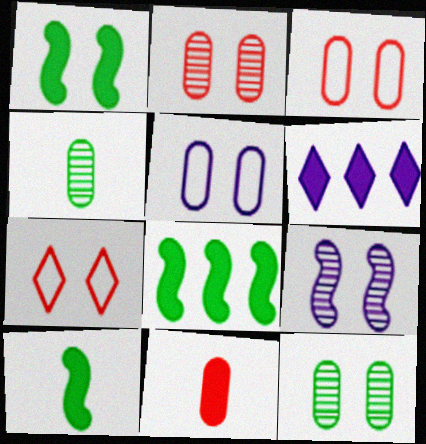[[1, 6, 11], 
[1, 8, 10]]